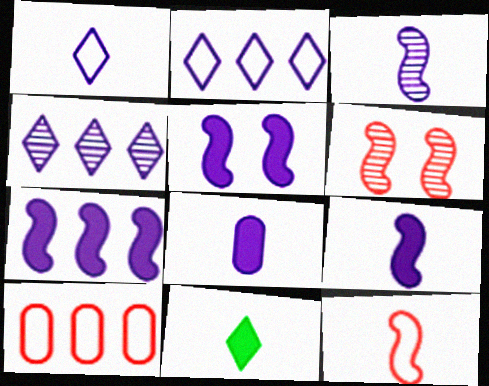[[1, 3, 8], 
[5, 7, 9]]